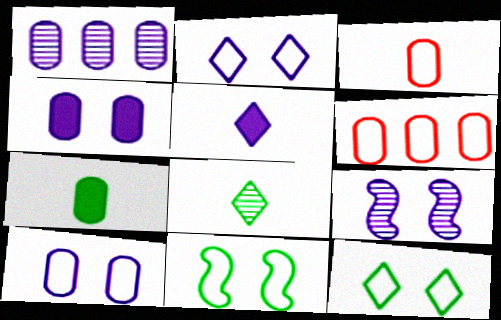[[2, 4, 9]]